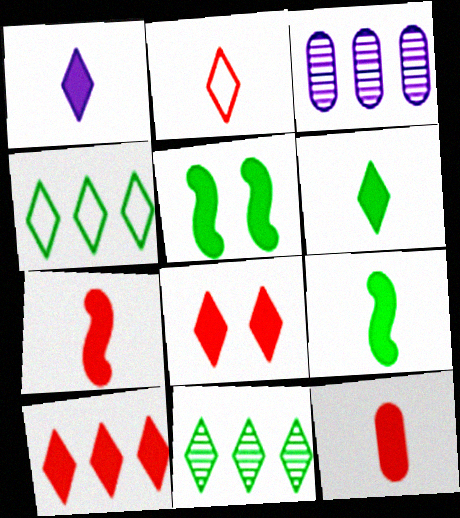[[1, 9, 12], 
[2, 3, 5]]